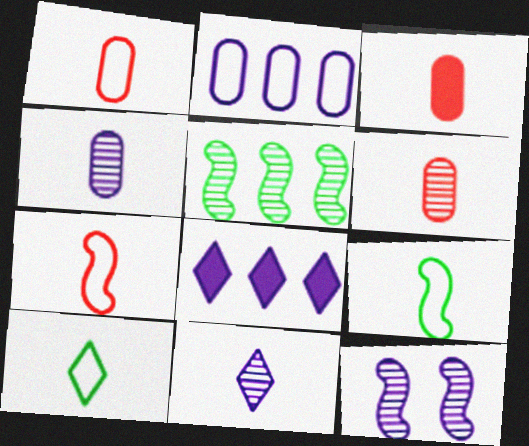[[1, 3, 6], 
[3, 9, 11]]